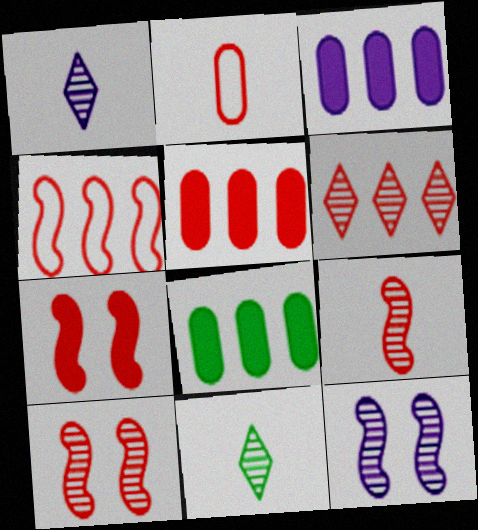[[2, 6, 7], 
[3, 5, 8], 
[4, 5, 6], 
[4, 7, 9]]